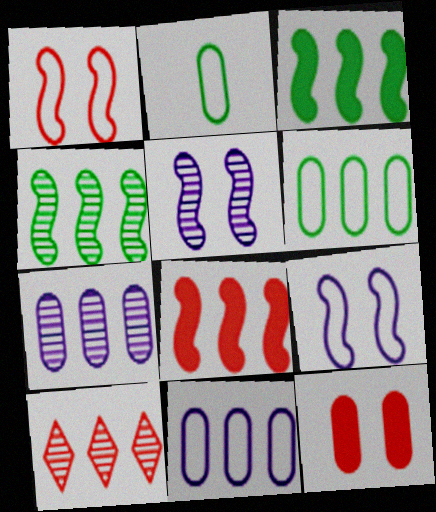[[2, 7, 12], 
[3, 10, 11], 
[4, 7, 10]]